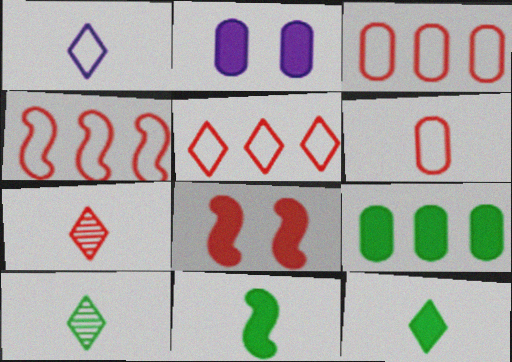[[1, 7, 12], 
[2, 4, 10], 
[3, 4, 5], 
[3, 7, 8]]